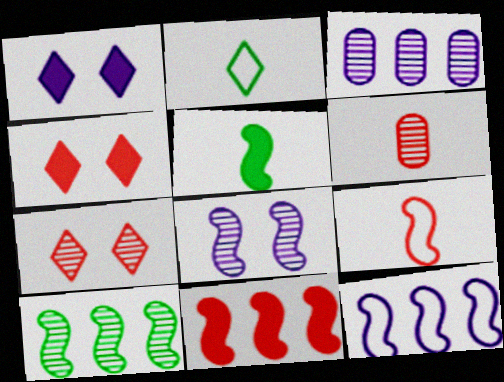[[10, 11, 12]]